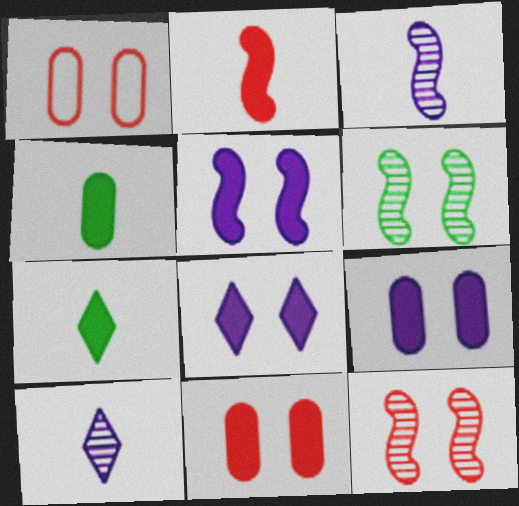[[1, 6, 8], 
[5, 8, 9]]